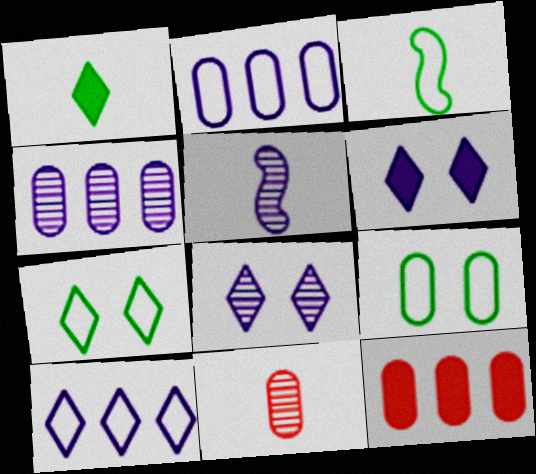[[2, 5, 6], 
[3, 8, 12], 
[4, 5, 8], 
[5, 7, 12]]